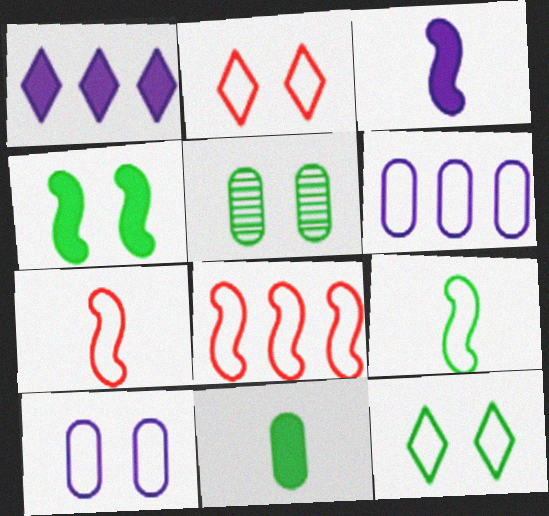[[1, 5, 7], 
[2, 6, 9], 
[4, 5, 12], 
[6, 7, 12]]